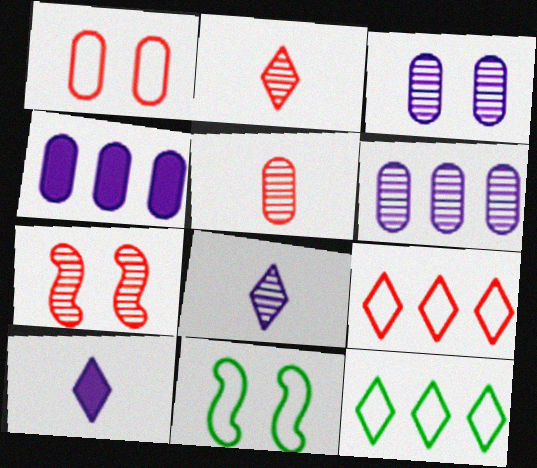[[2, 4, 11]]